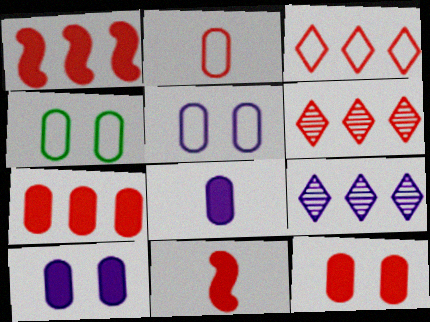[[4, 9, 11]]